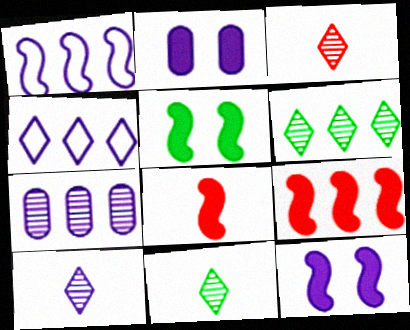[[1, 2, 10], 
[3, 10, 11]]